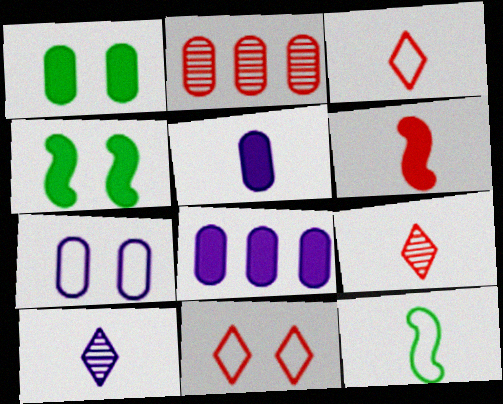[[2, 6, 11], 
[5, 9, 12]]